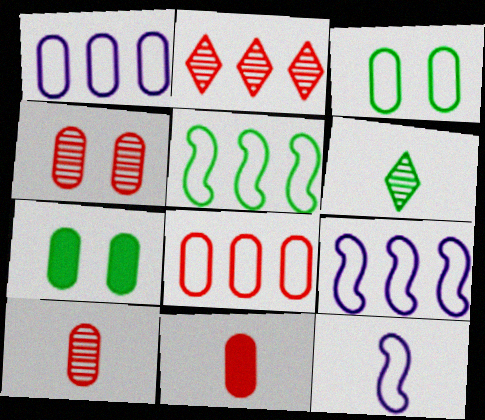[[1, 7, 10], 
[2, 7, 12], 
[4, 8, 11], 
[5, 6, 7], 
[6, 11, 12]]